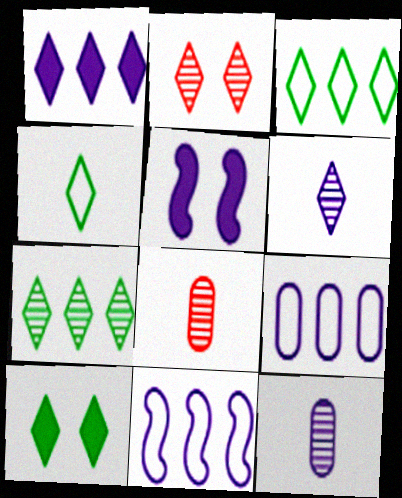[[1, 2, 4], 
[2, 6, 7], 
[3, 5, 8], 
[4, 7, 10], 
[5, 6, 9], 
[8, 10, 11]]